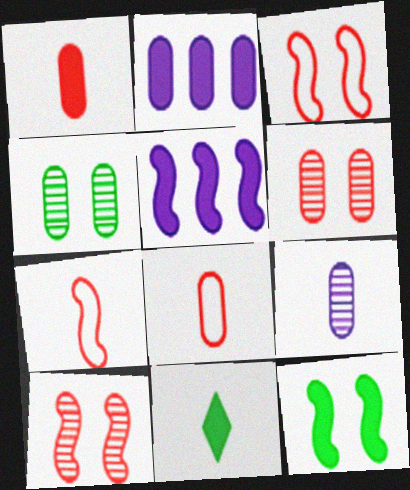[[2, 4, 8], 
[7, 9, 11]]